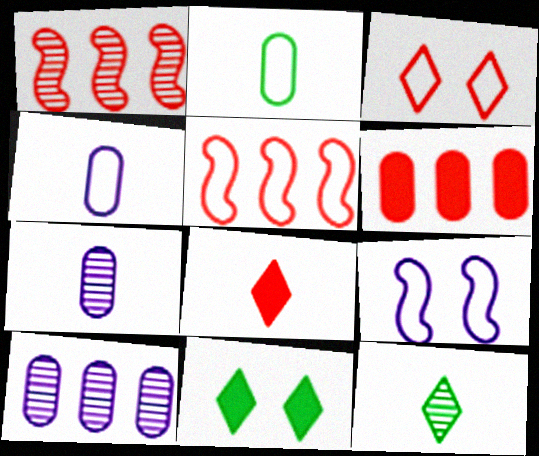[[1, 4, 11], 
[5, 7, 11], 
[6, 9, 12]]